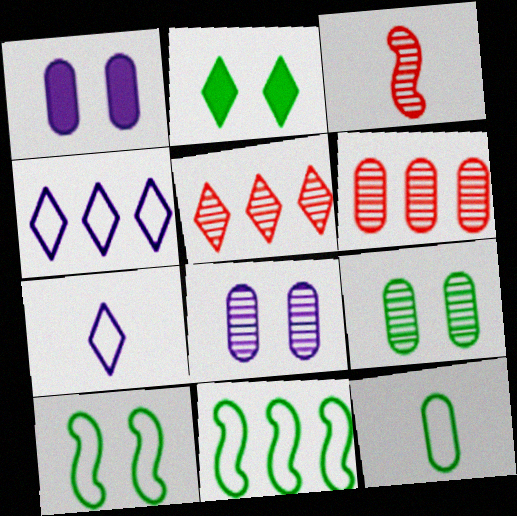[[1, 6, 12], 
[2, 5, 7], 
[2, 9, 10]]